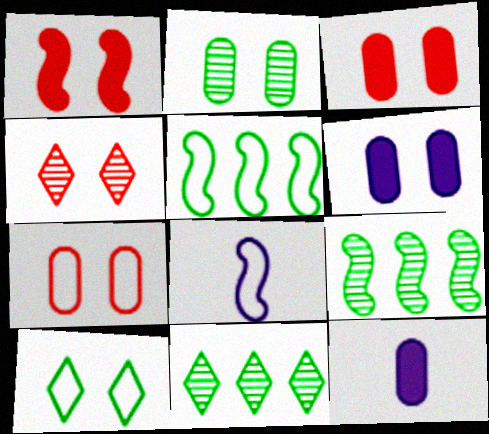[[1, 4, 7], 
[1, 8, 9], 
[2, 6, 7], 
[3, 8, 11], 
[4, 5, 12]]